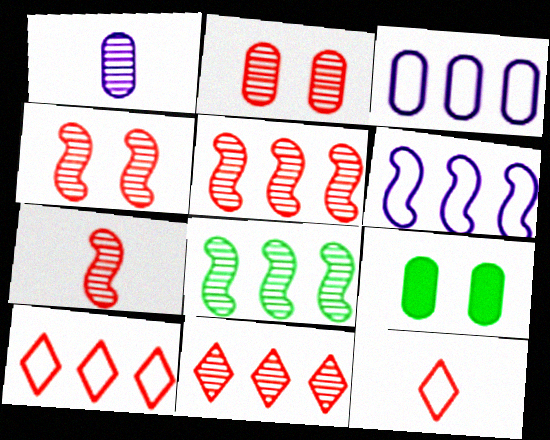[[2, 7, 11], 
[4, 5, 7]]